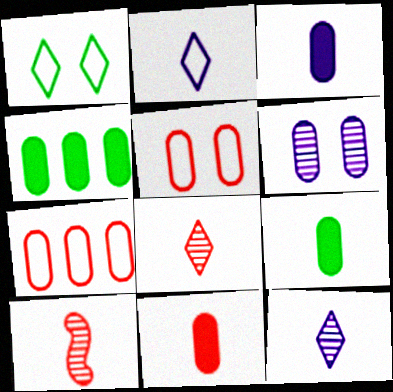[[2, 9, 10], 
[3, 9, 11], 
[6, 7, 9]]